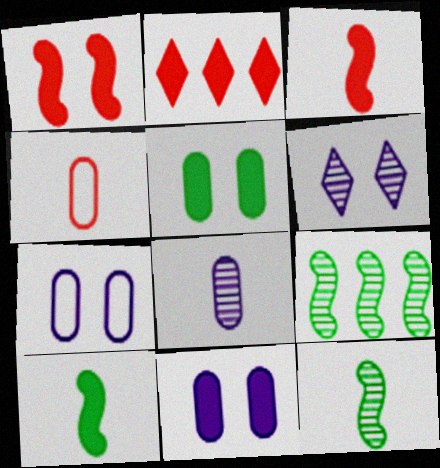[[2, 7, 12], 
[2, 10, 11]]